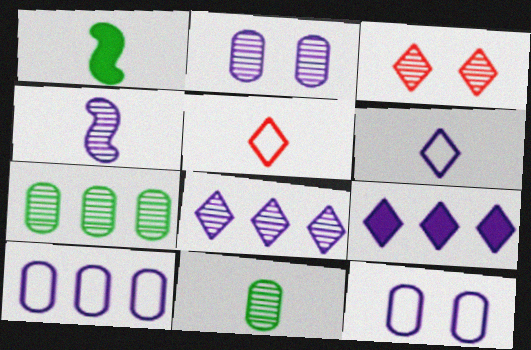[[1, 3, 10], 
[2, 4, 8], 
[3, 4, 7], 
[4, 9, 12]]